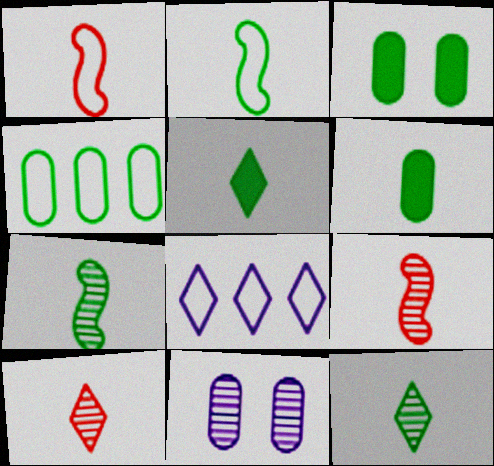[[2, 6, 12], 
[3, 8, 9]]